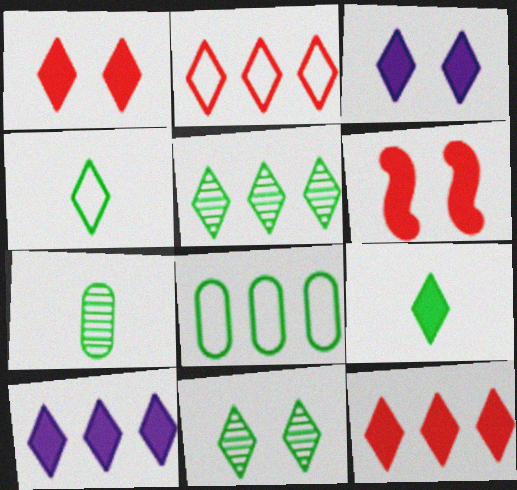[[1, 9, 10], 
[2, 5, 10], 
[3, 9, 12]]